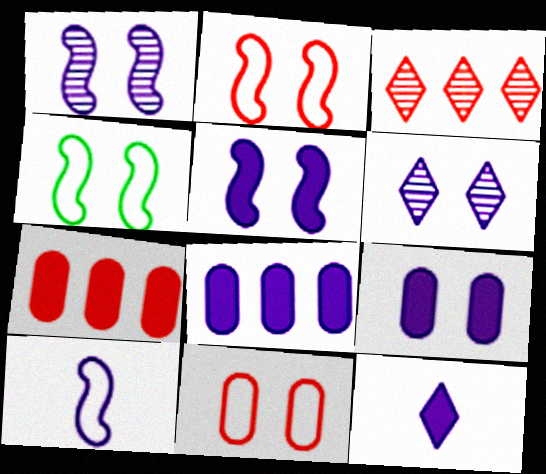[[5, 8, 12], 
[6, 8, 10]]